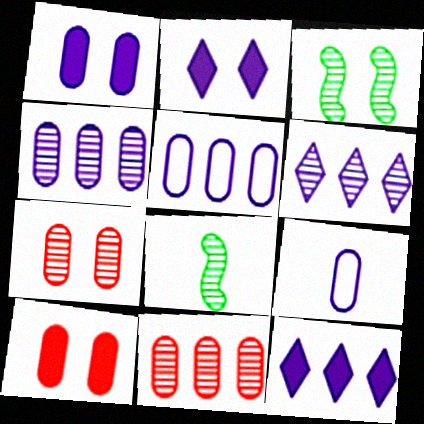[[1, 4, 9], 
[6, 7, 8]]